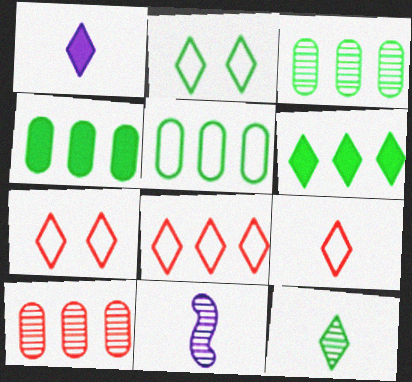[[1, 9, 12], 
[2, 6, 12], 
[3, 4, 5], 
[4, 7, 11], 
[7, 8, 9]]